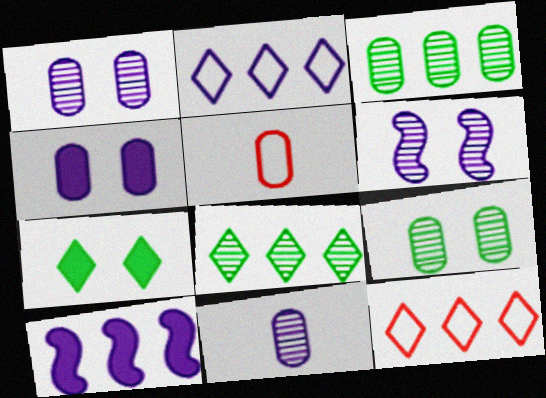[[3, 4, 5], 
[3, 10, 12]]